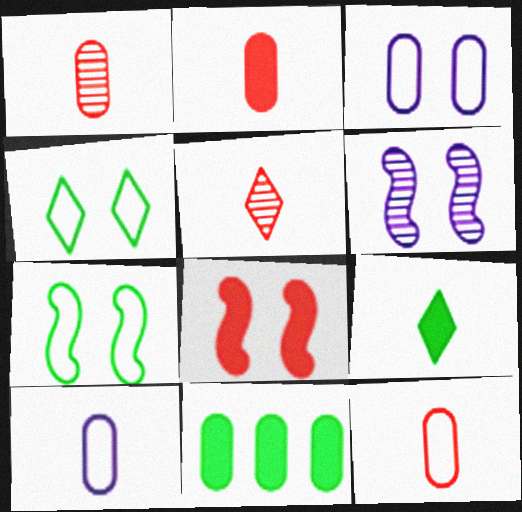[[1, 2, 12], 
[1, 3, 11], 
[6, 7, 8]]